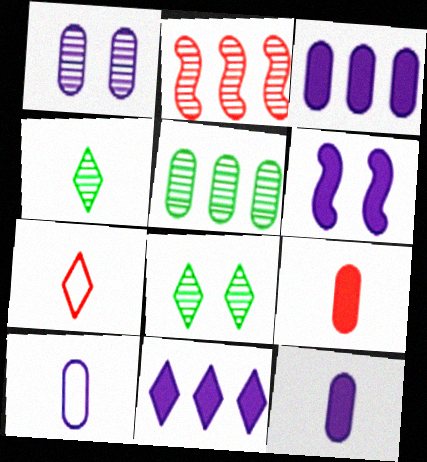[[1, 2, 4], 
[1, 3, 10], 
[5, 6, 7], 
[6, 11, 12], 
[7, 8, 11]]